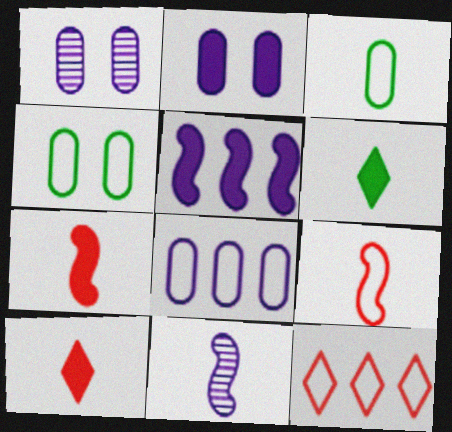[[3, 10, 11]]